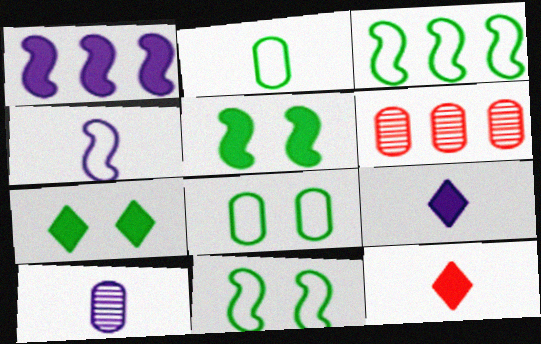[[4, 6, 7], 
[4, 9, 10], 
[6, 9, 11]]